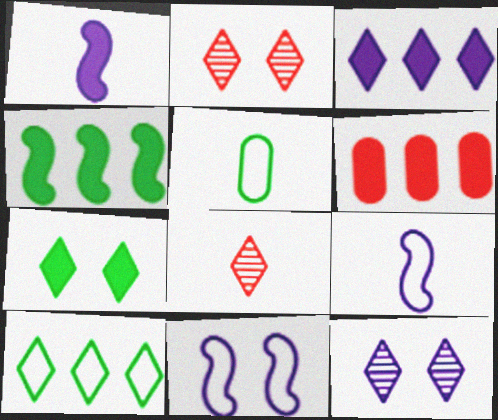[[1, 5, 8], 
[1, 6, 7], 
[3, 4, 6]]